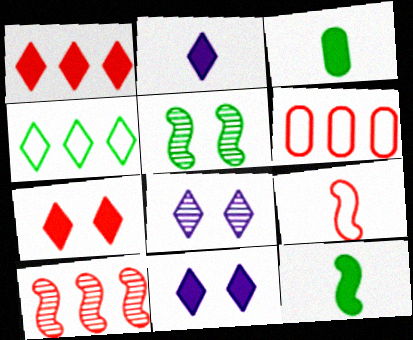[[1, 6, 10], 
[2, 5, 6], 
[3, 4, 5], 
[6, 8, 12]]